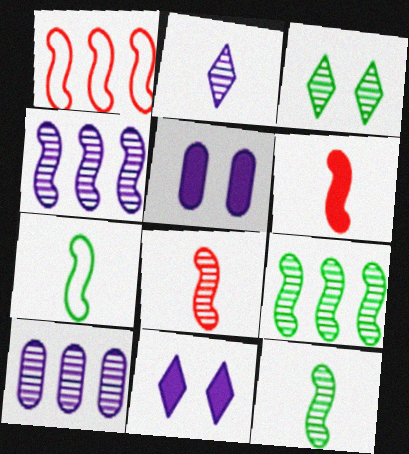[[3, 8, 10]]